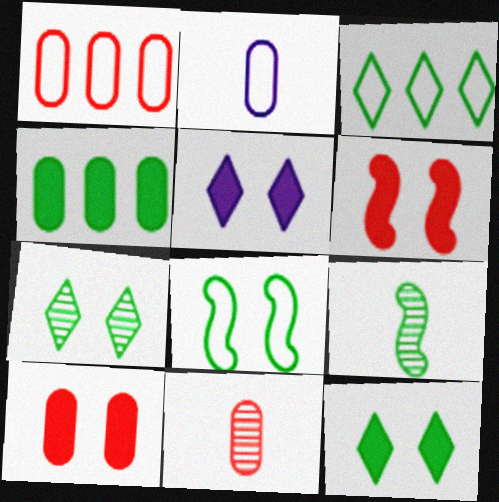[[1, 5, 9], 
[1, 10, 11]]